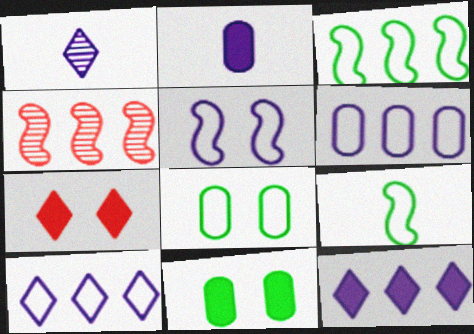[]